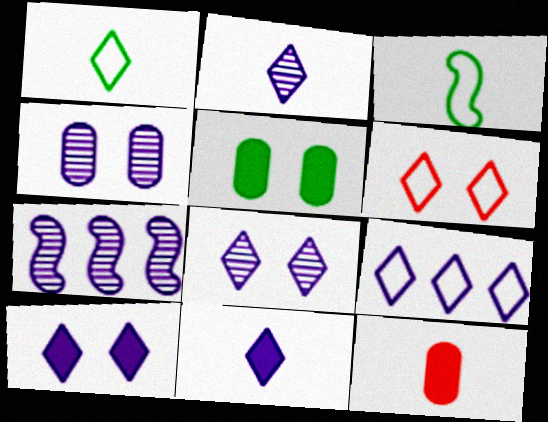[[1, 6, 9], 
[2, 3, 12], 
[2, 4, 7], 
[2, 9, 10], 
[8, 9, 11]]